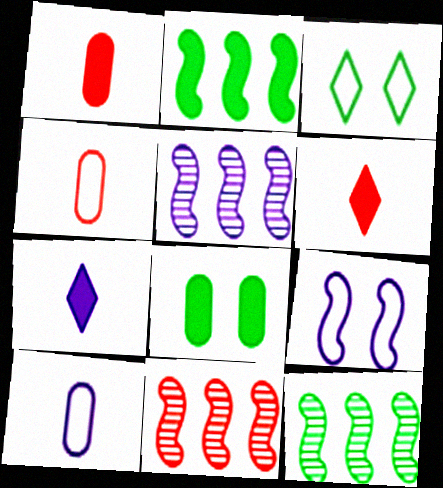[[1, 3, 5], 
[5, 11, 12]]